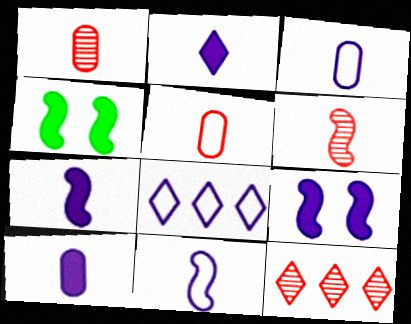[[1, 4, 8], 
[2, 7, 10], 
[3, 4, 12]]